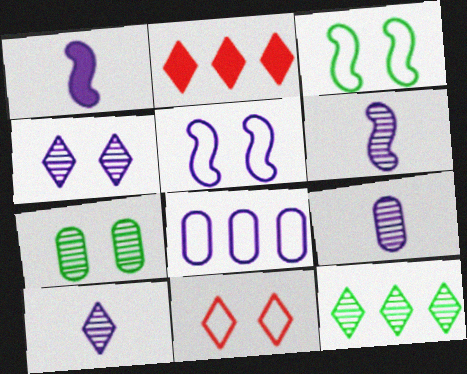[[1, 4, 8], 
[2, 3, 9], 
[6, 9, 10]]